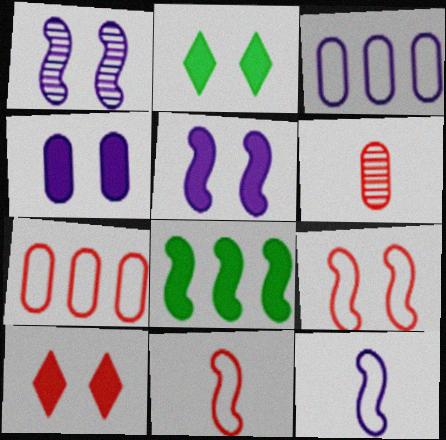[[1, 8, 11]]